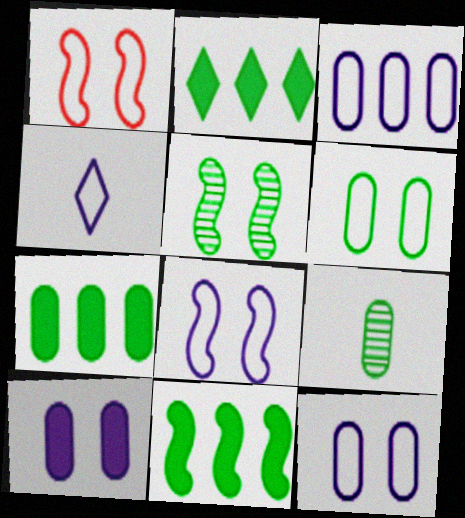[[2, 7, 11], 
[3, 4, 8], 
[6, 7, 9]]